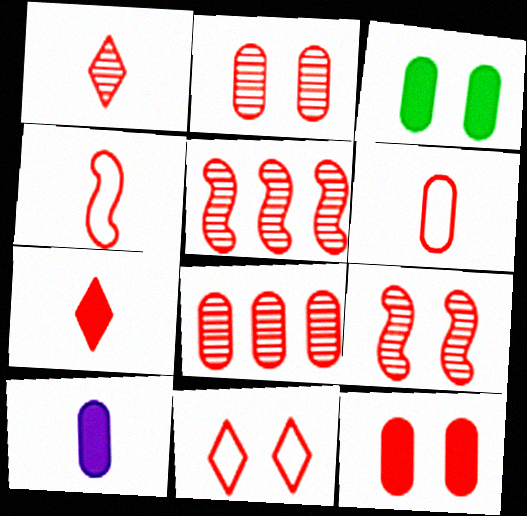[[1, 2, 5], 
[1, 8, 9], 
[6, 8, 12], 
[9, 11, 12]]